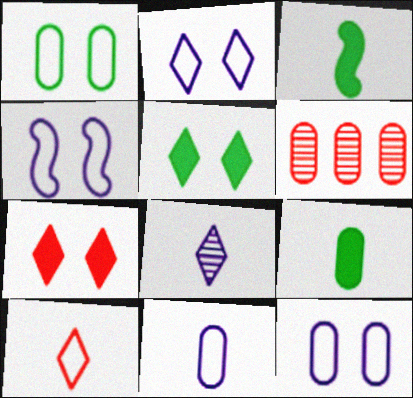[[2, 3, 6], 
[2, 4, 12], 
[6, 9, 12]]